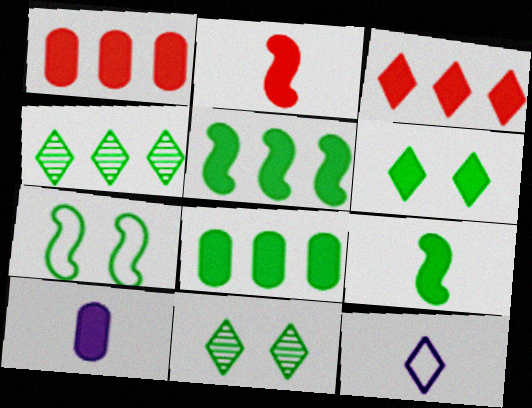[[3, 11, 12], 
[6, 8, 9]]